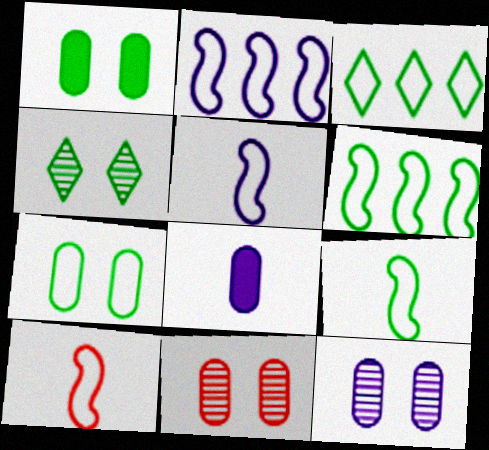[[3, 7, 9], 
[5, 9, 10]]